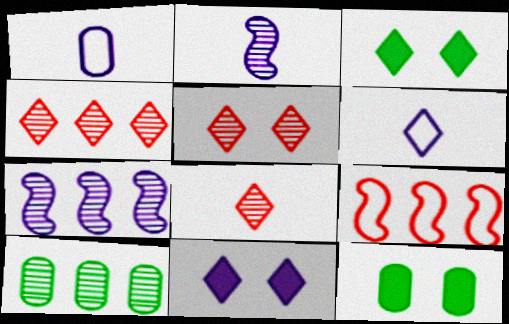[[1, 7, 11], 
[2, 5, 10], 
[3, 4, 6], 
[4, 5, 8], 
[4, 7, 10]]